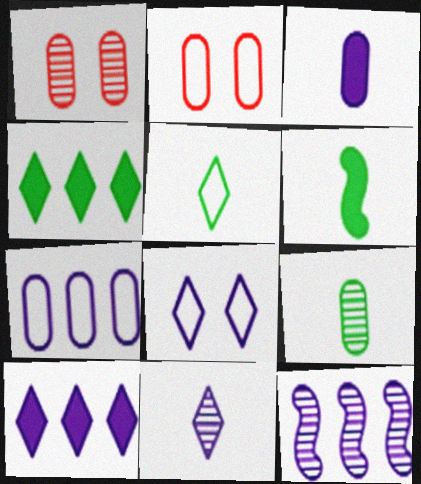[[3, 8, 12], 
[5, 6, 9], 
[7, 10, 12], 
[8, 10, 11]]